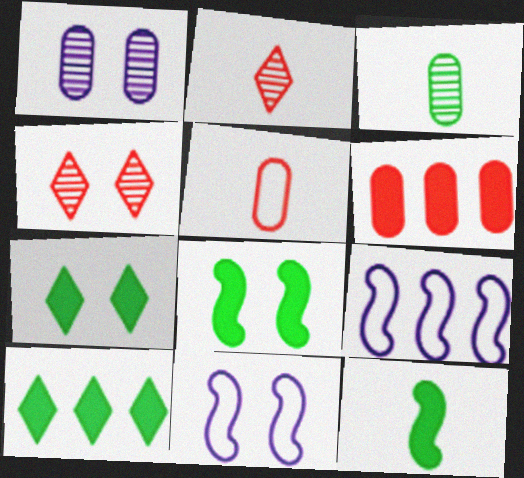[]